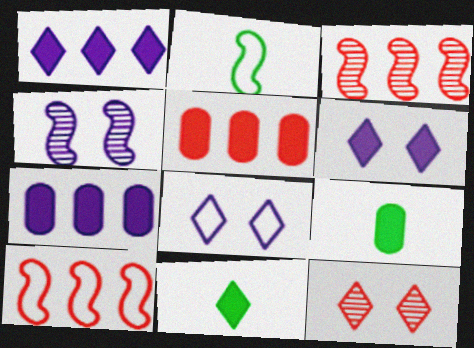[[2, 7, 12], 
[3, 8, 9]]